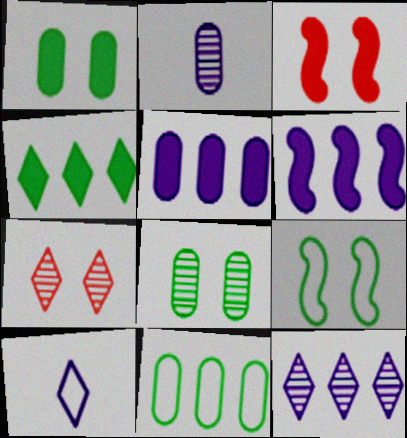[[4, 7, 10]]